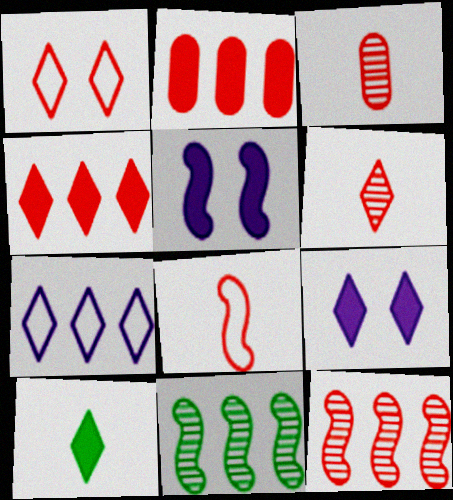[[1, 4, 6], 
[2, 5, 10], 
[2, 7, 11], 
[4, 9, 10], 
[5, 8, 11]]